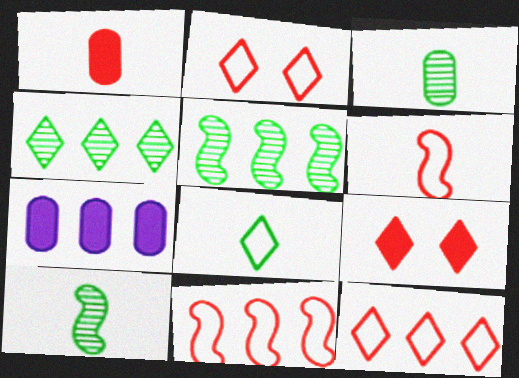[[2, 7, 10], 
[4, 7, 11], 
[5, 7, 12]]